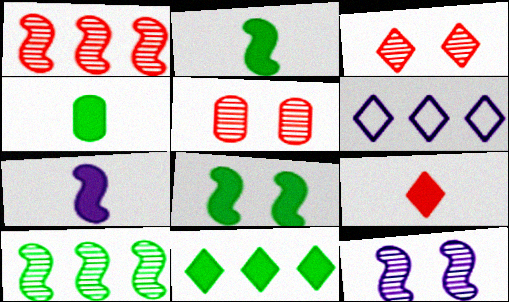[[2, 5, 6], 
[4, 7, 9], 
[4, 8, 11]]